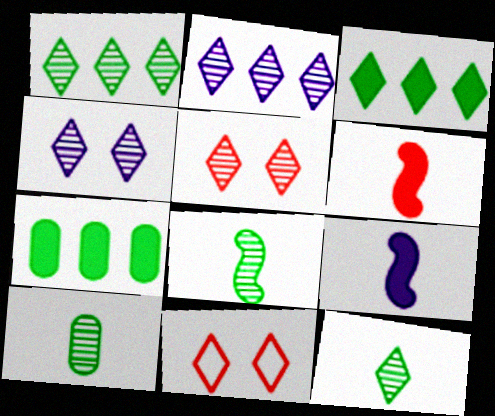[[2, 5, 12], 
[8, 10, 12]]